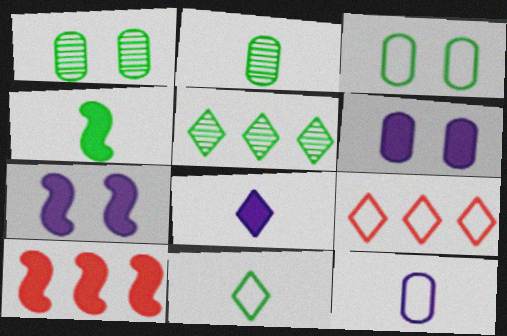[[2, 4, 11], 
[2, 7, 9], 
[3, 4, 5], 
[4, 7, 10]]